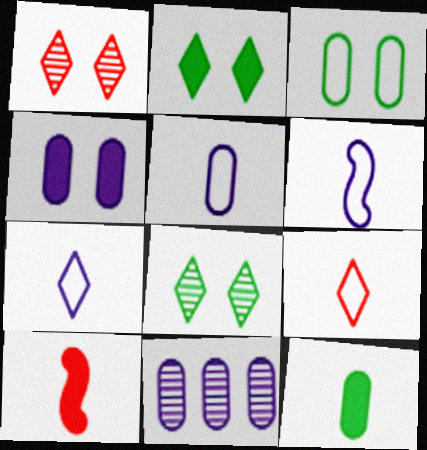[[4, 5, 11], 
[5, 6, 7]]